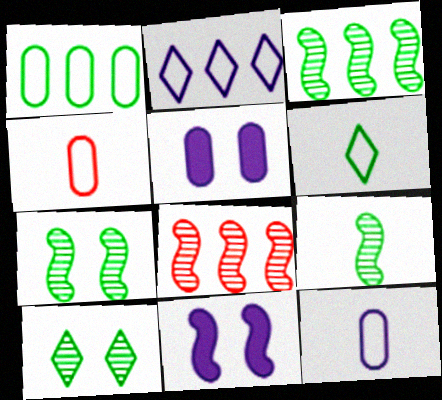[[3, 7, 9], 
[5, 6, 8]]